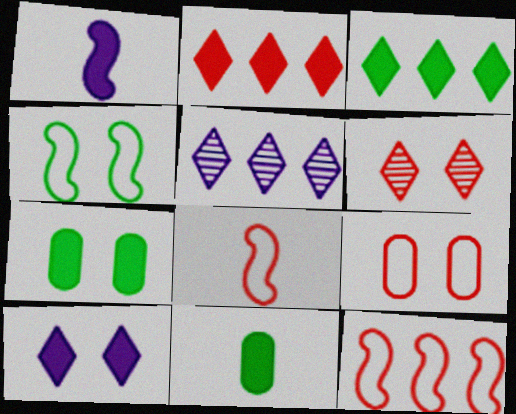[[1, 2, 7], 
[5, 7, 8]]